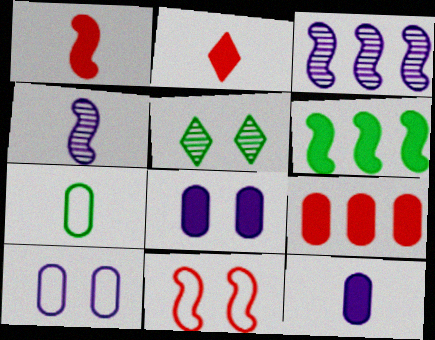[[2, 4, 7], 
[2, 6, 8], 
[4, 6, 11], 
[5, 6, 7], 
[5, 8, 11]]